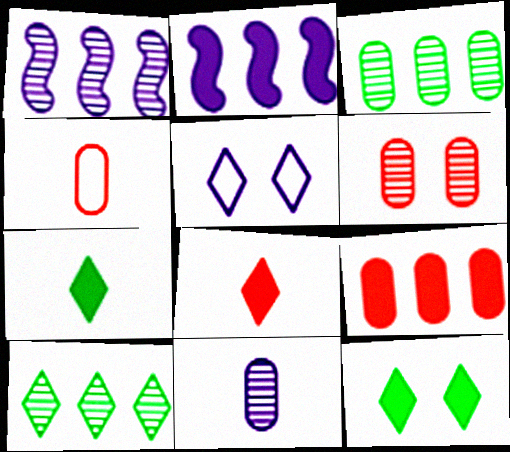[[1, 4, 12], 
[2, 5, 11], 
[3, 6, 11], 
[4, 6, 9], 
[5, 8, 10]]